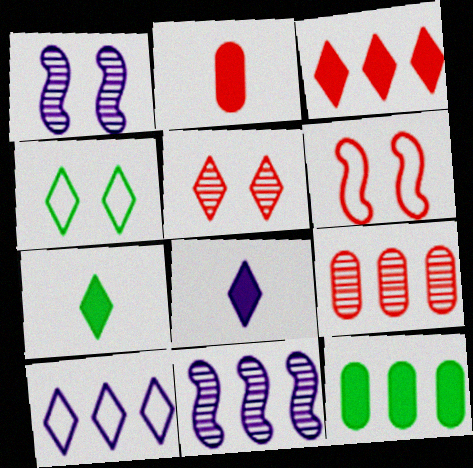[[2, 4, 11], 
[5, 7, 10]]